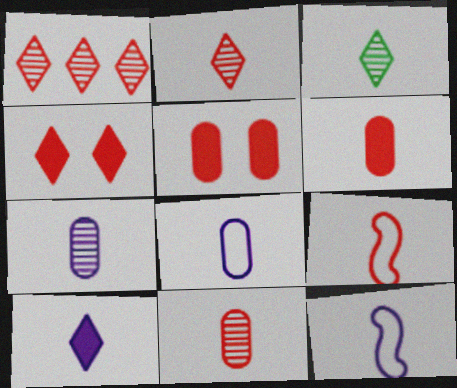[[1, 5, 9], 
[2, 6, 9], 
[3, 6, 12], 
[7, 10, 12]]